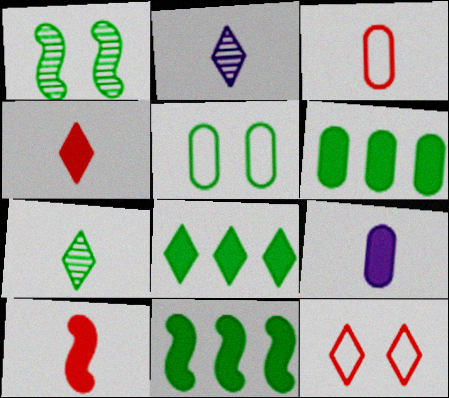[[2, 8, 12], 
[5, 7, 11], 
[6, 8, 11]]